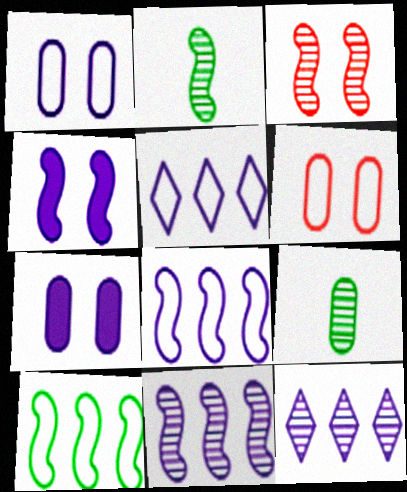[[2, 3, 11], 
[3, 9, 12]]